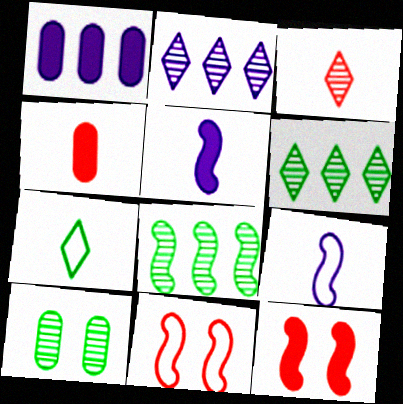[[5, 8, 11], 
[8, 9, 12]]